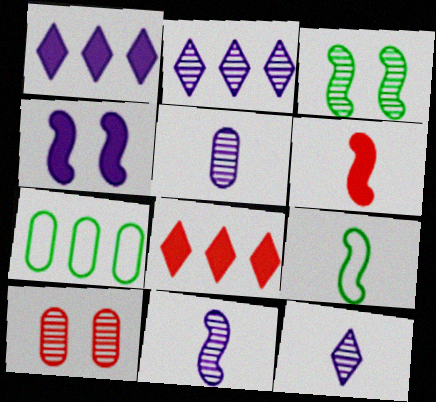[[1, 9, 10], 
[5, 11, 12], 
[6, 9, 11]]